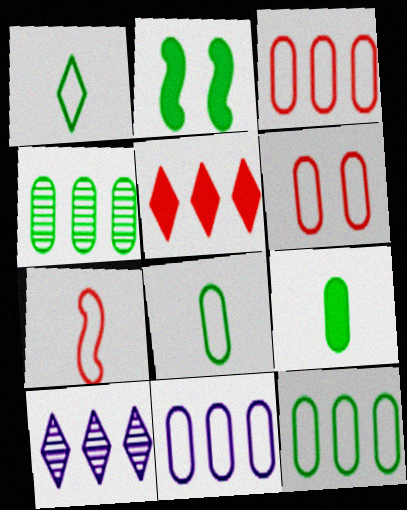[[1, 2, 4], 
[3, 11, 12], 
[6, 8, 11]]